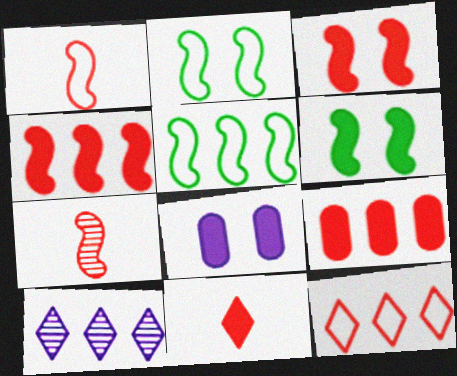[[3, 9, 11], 
[5, 9, 10]]